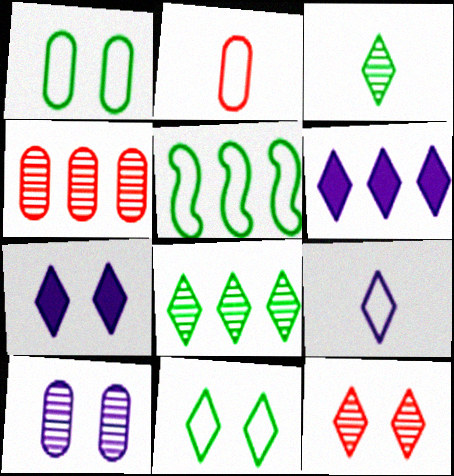[[4, 5, 6], 
[7, 11, 12]]